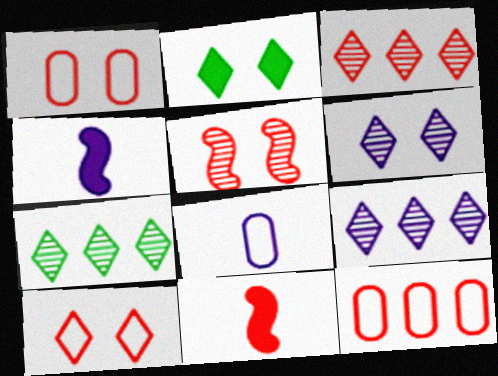[[1, 3, 11], 
[1, 4, 7], 
[2, 6, 10], 
[3, 7, 9]]